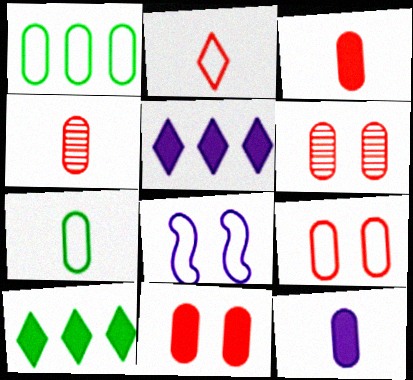[[1, 2, 8], 
[1, 6, 12], 
[4, 7, 12], 
[4, 8, 10], 
[6, 9, 11]]